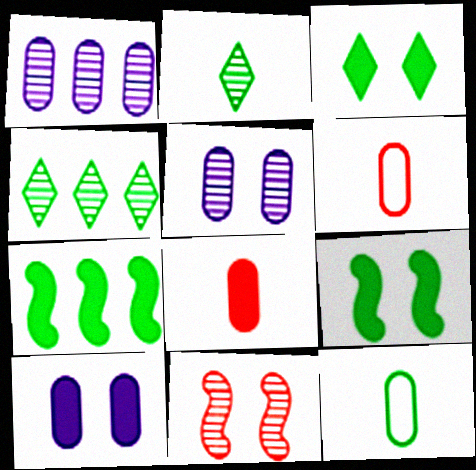[[1, 2, 11], 
[4, 9, 12]]